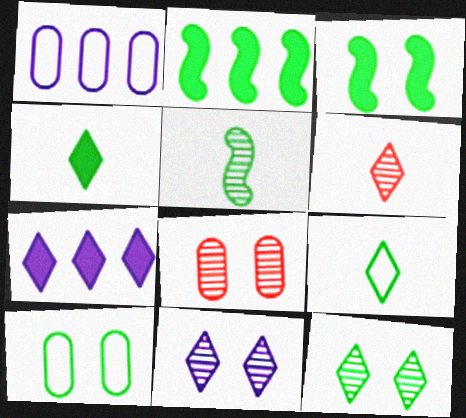[[1, 3, 6], 
[3, 10, 12]]